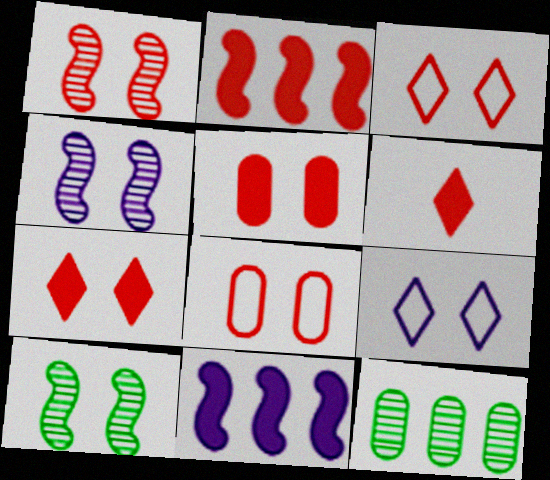[[1, 3, 5], 
[1, 4, 10], 
[1, 7, 8], 
[2, 5, 6], 
[5, 9, 10]]